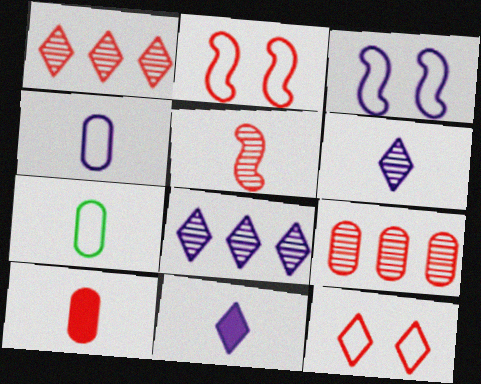[[1, 2, 10], 
[5, 7, 11]]